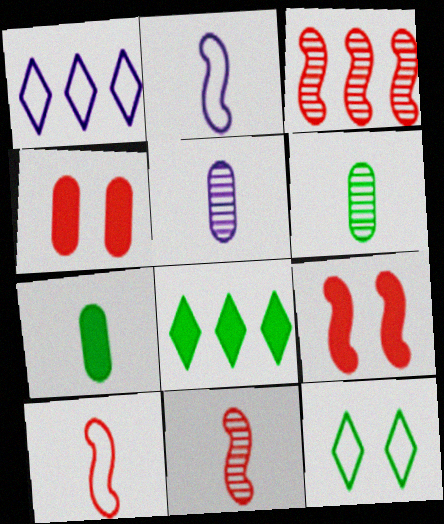[[1, 6, 9], 
[3, 9, 10]]